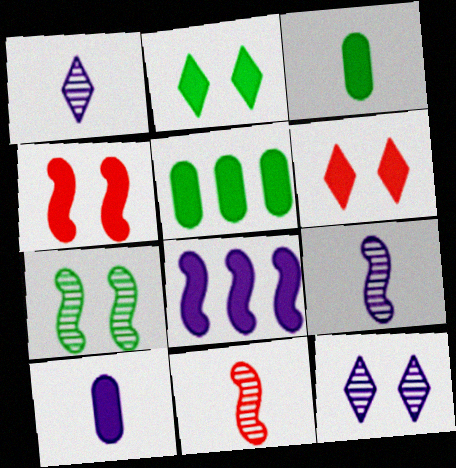[[3, 6, 8]]